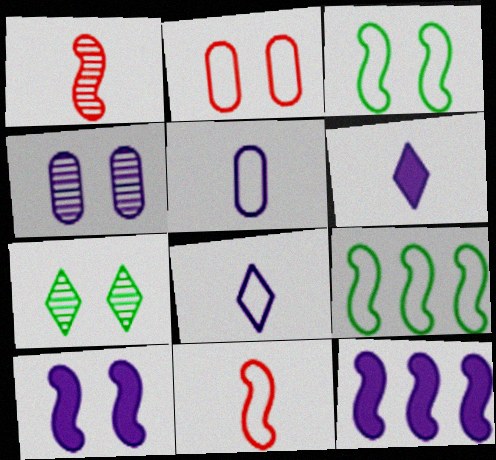[[1, 3, 12], 
[1, 9, 10], 
[2, 7, 10], 
[2, 8, 9], 
[4, 8, 12]]